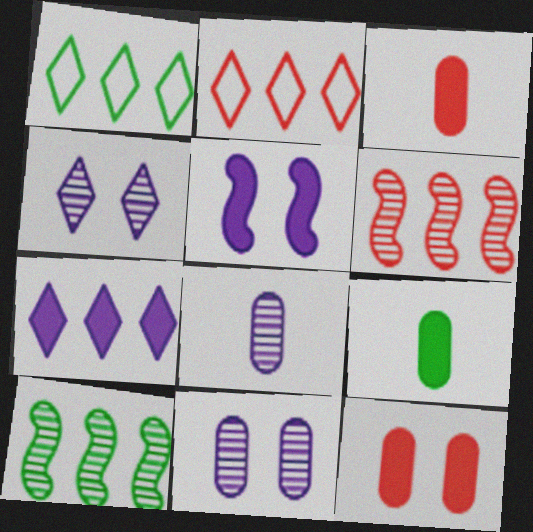[]